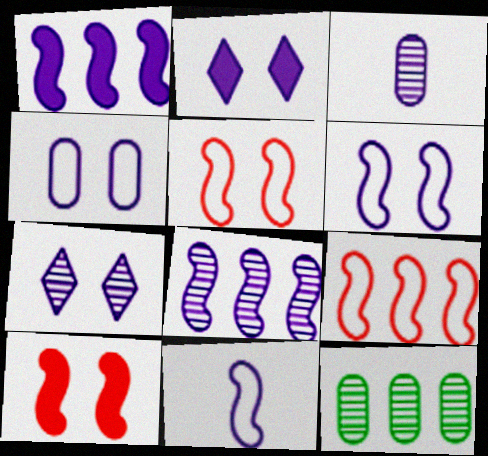[[3, 7, 8]]